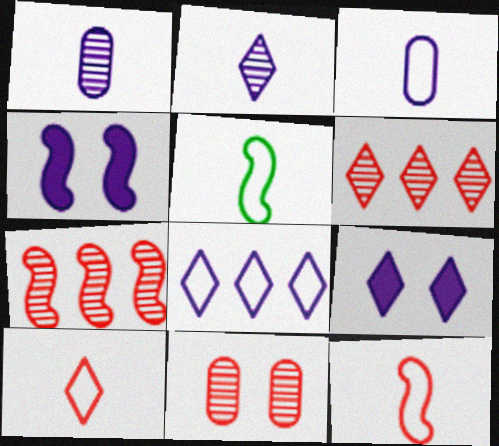[[1, 4, 8], 
[2, 8, 9], 
[3, 5, 10], 
[4, 5, 7]]